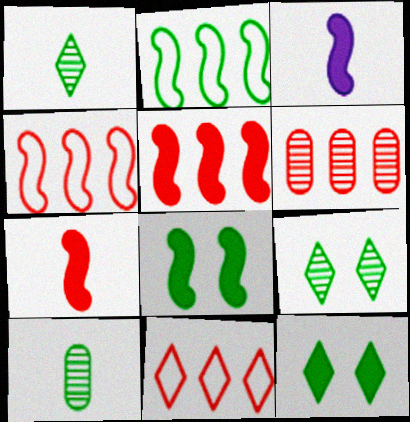[[2, 10, 12], 
[3, 5, 8], 
[5, 6, 11]]